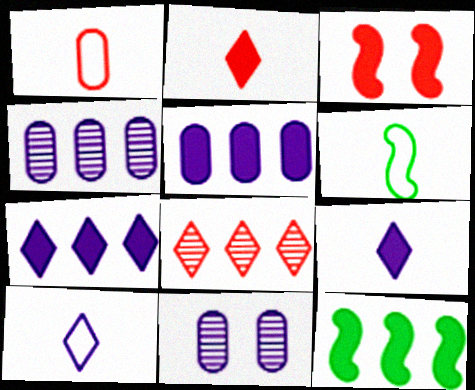[[1, 3, 8], 
[1, 6, 10]]